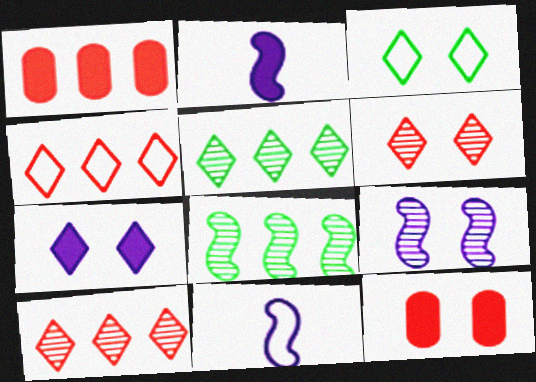[[3, 6, 7], 
[3, 9, 12], 
[5, 11, 12]]